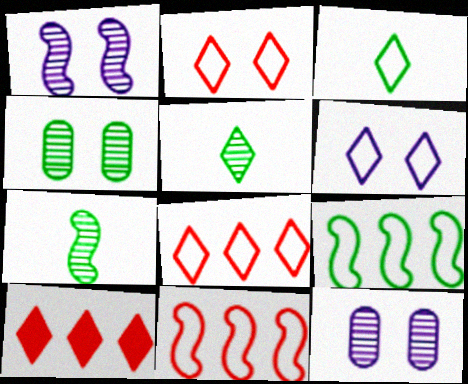[[3, 6, 8], 
[5, 6, 10]]